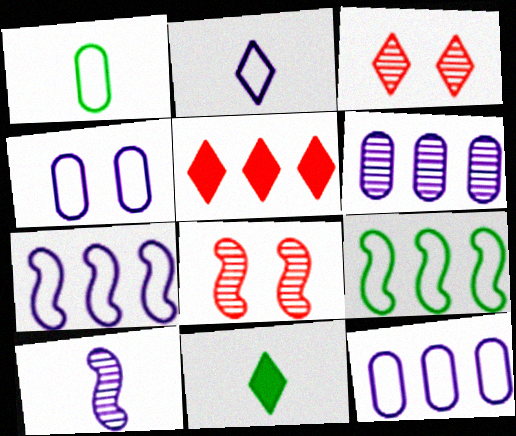[[2, 4, 7], 
[5, 6, 9], 
[8, 11, 12]]